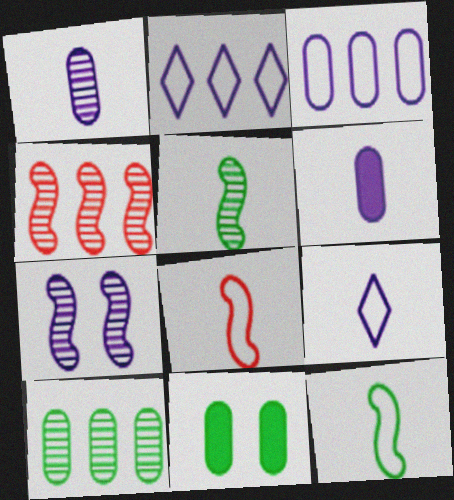[[2, 6, 7], 
[4, 5, 7], 
[4, 9, 11]]